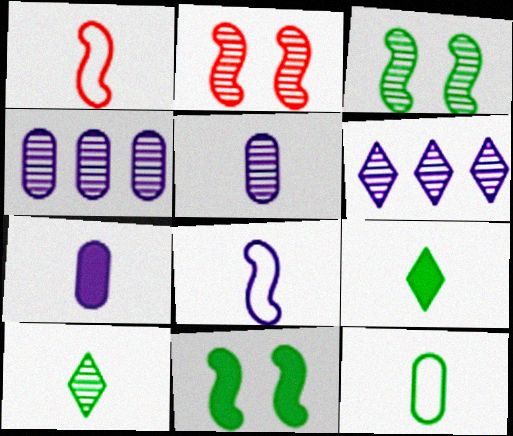[[1, 5, 9], 
[1, 7, 10], 
[2, 4, 10]]